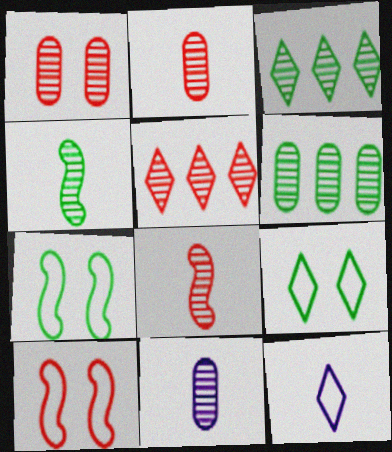[[1, 5, 8], 
[1, 6, 11]]